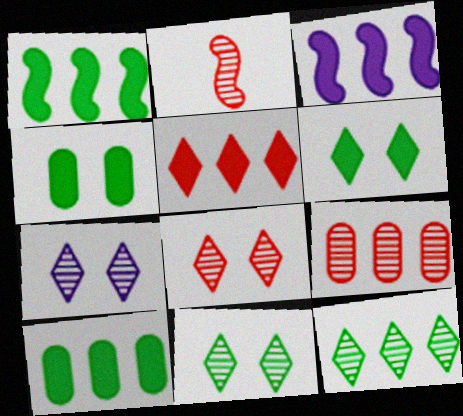[[2, 8, 9], 
[3, 5, 10], 
[7, 8, 11]]